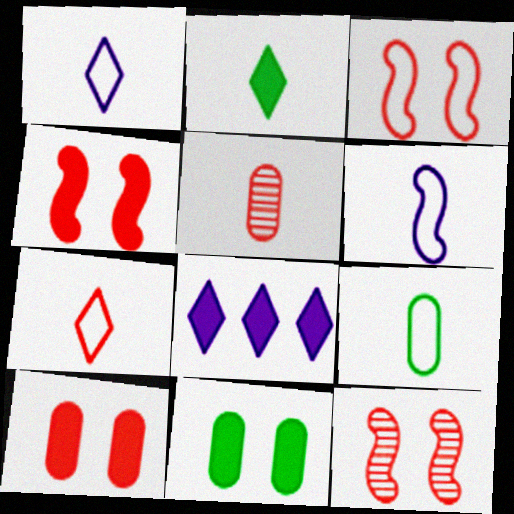[[2, 5, 6], 
[3, 4, 12], 
[6, 7, 9], 
[8, 9, 12]]